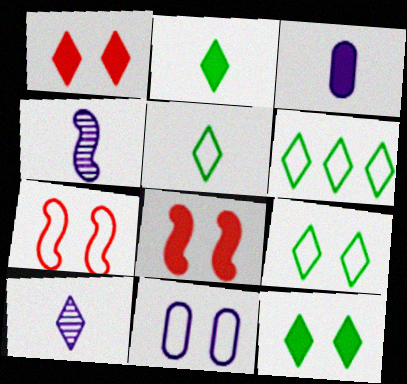[[1, 6, 10], 
[5, 6, 9], 
[7, 9, 11]]